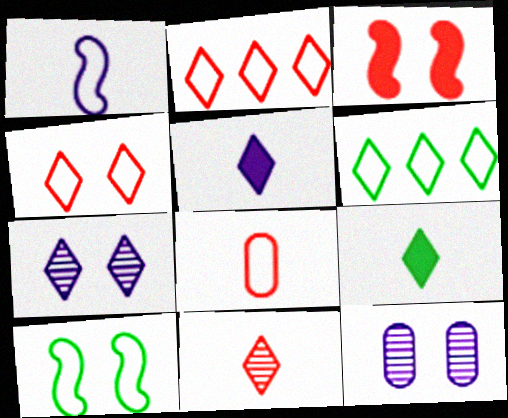[[2, 7, 9]]